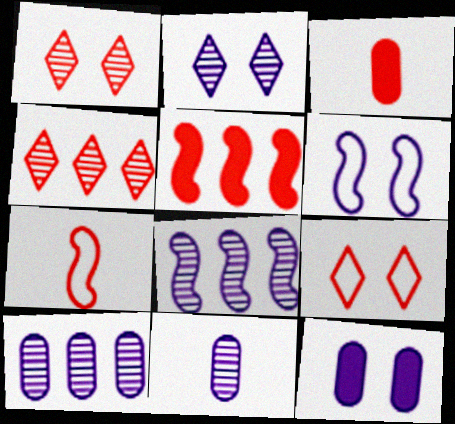[[2, 6, 12], 
[2, 8, 11]]